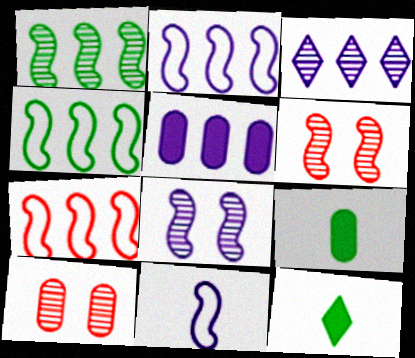[[2, 3, 5], 
[2, 4, 7], 
[2, 10, 12]]